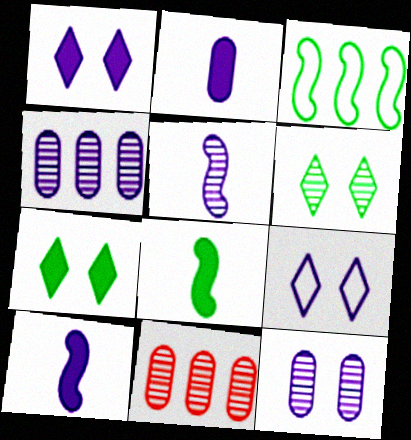[[4, 9, 10], 
[5, 6, 11], 
[8, 9, 11]]